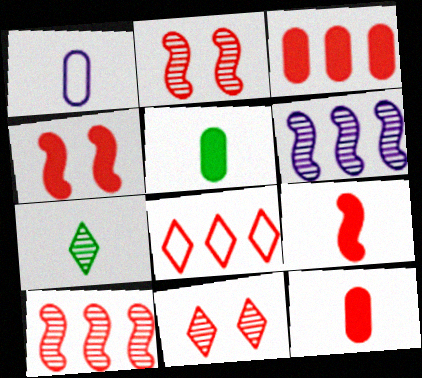[[1, 7, 9], 
[2, 8, 12], 
[3, 8, 10]]